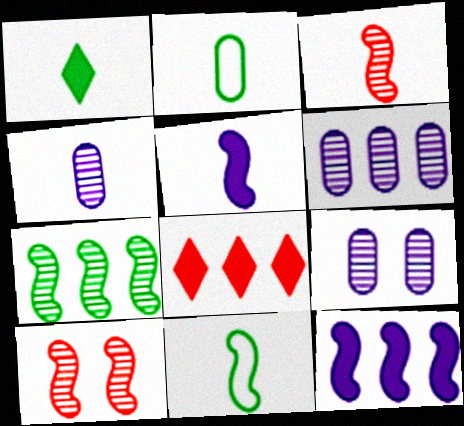[[3, 5, 11], 
[4, 6, 9], 
[8, 9, 11], 
[10, 11, 12]]